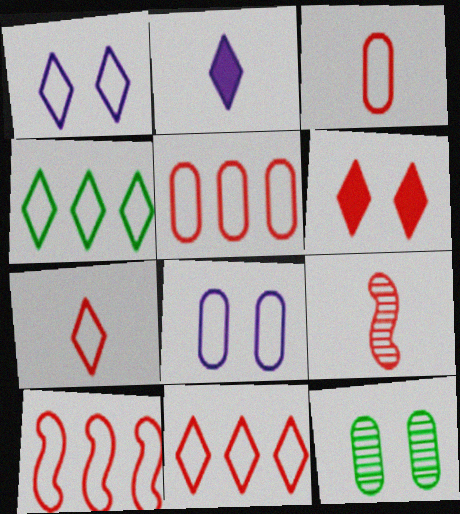[[1, 4, 7], 
[2, 10, 12], 
[5, 6, 9], 
[5, 10, 11]]